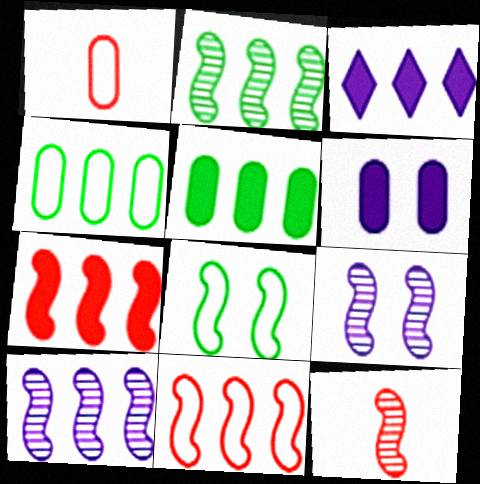[[2, 9, 12], 
[3, 5, 7]]